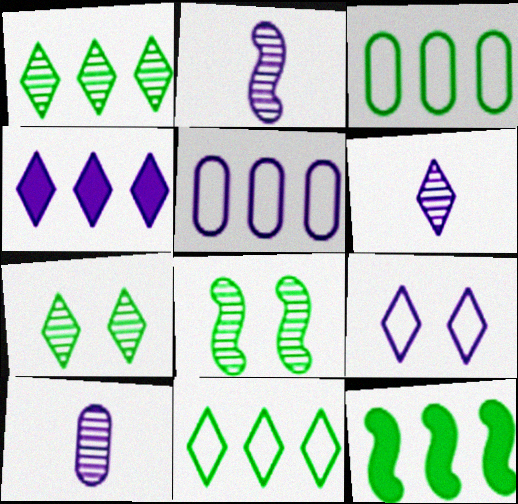[[1, 3, 12], 
[2, 6, 10], 
[4, 6, 9]]